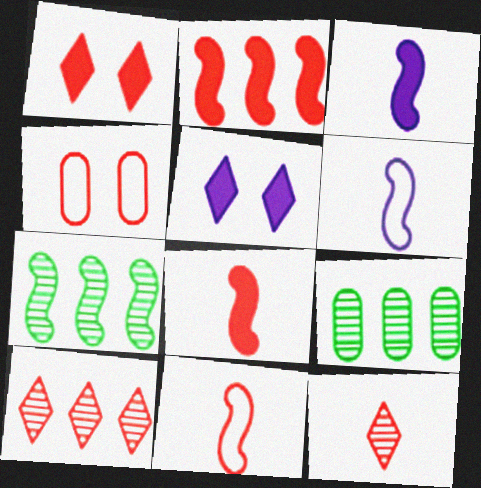[[1, 6, 9], 
[2, 4, 12], 
[4, 8, 10], 
[5, 9, 11]]